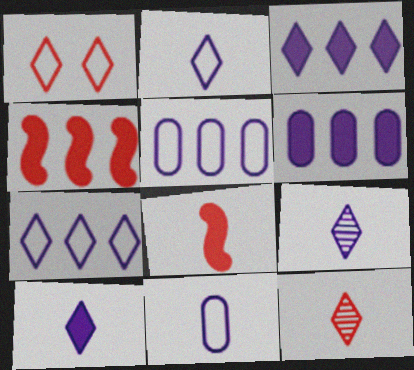[[2, 9, 10]]